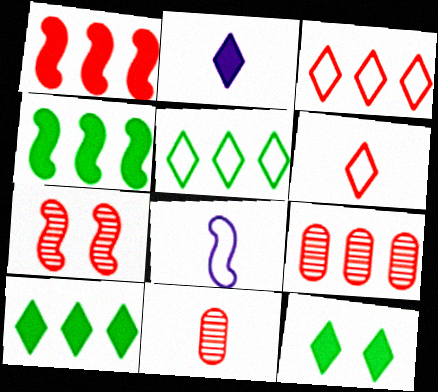[[1, 3, 9], 
[4, 7, 8], 
[8, 9, 12]]